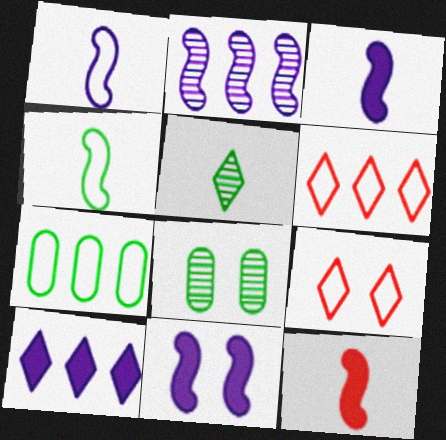[[1, 2, 11], 
[1, 7, 9], 
[3, 6, 8], 
[5, 9, 10], 
[8, 9, 11]]